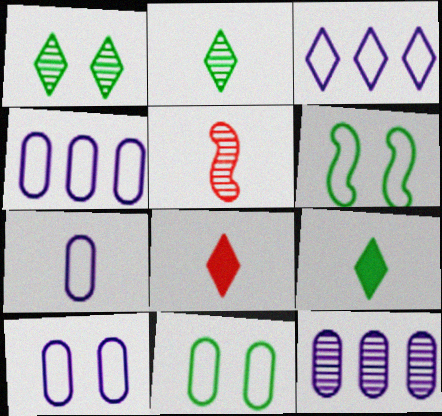[[1, 3, 8], 
[1, 5, 12], 
[4, 7, 10], 
[5, 7, 9], 
[6, 8, 12]]